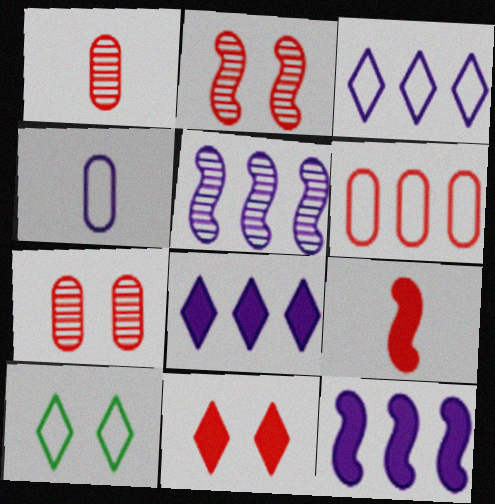[[1, 10, 12]]